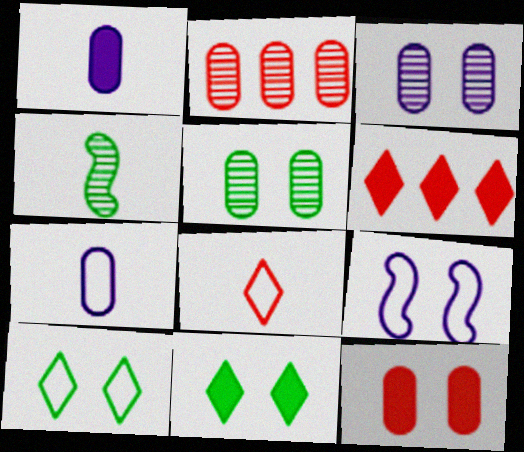[[1, 4, 8]]